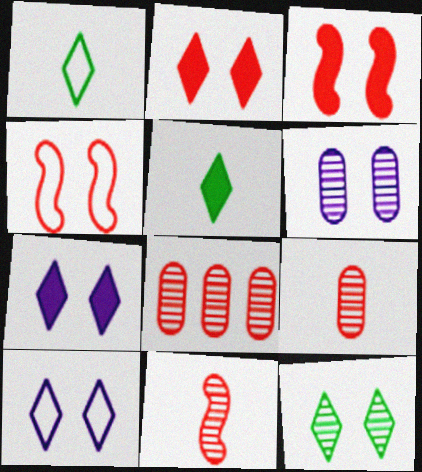[[2, 10, 12]]